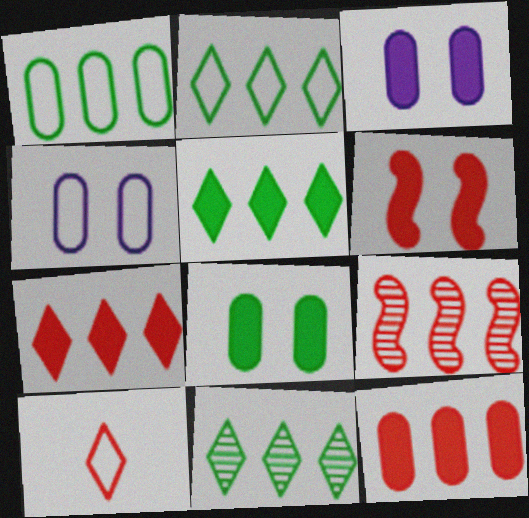[[2, 5, 11]]